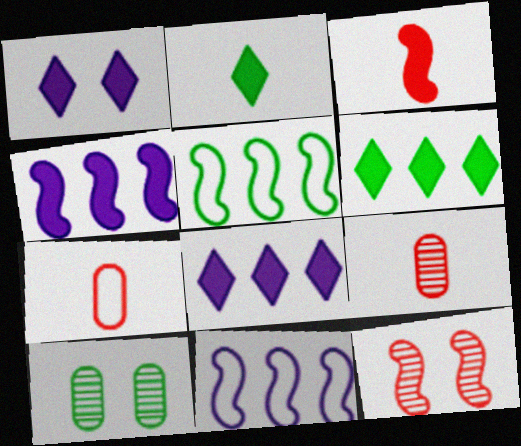[[1, 5, 9], 
[2, 5, 10]]